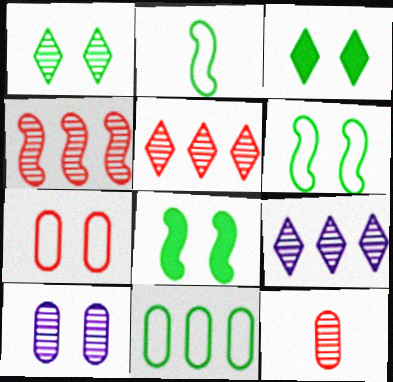[]